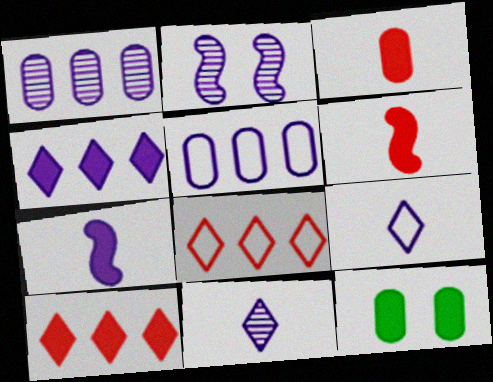[[1, 2, 11], 
[4, 6, 12], 
[7, 10, 12]]